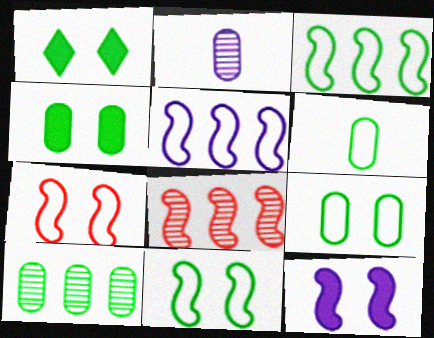[[4, 6, 10]]